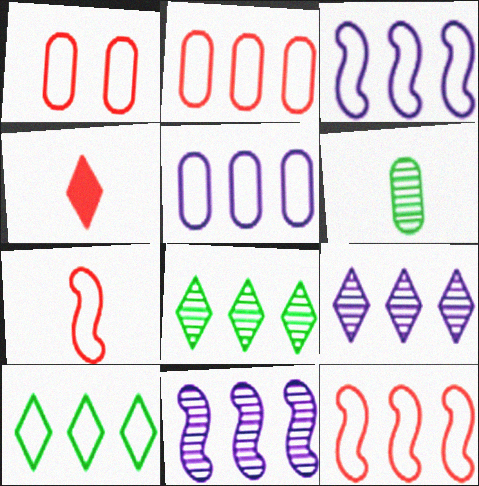[[2, 3, 10], 
[5, 10, 12]]